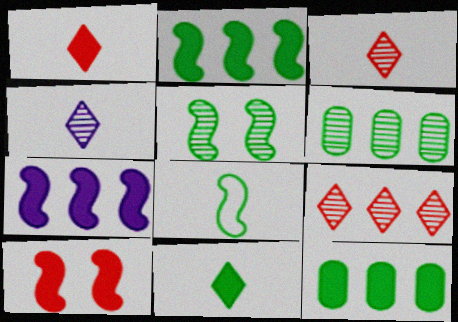[[2, 5, 8]]